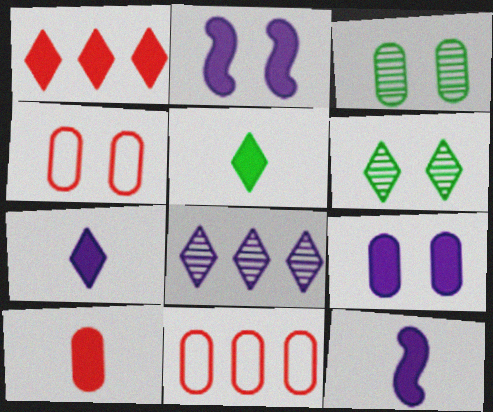[[2, 4, 6], 
[3, 4, 9], 
[5, 10, 12], 
[6, 11, 12]]